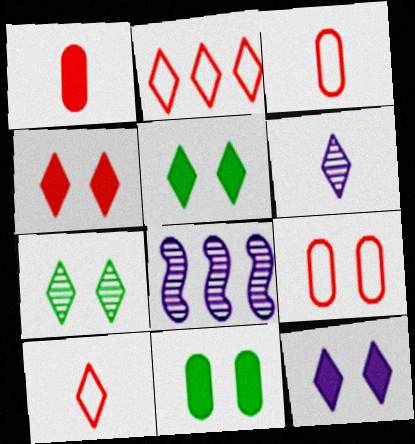[[2, 5, 6], 
[3, 5, 8], 
[4, 5, 12], 
[8, 10, 11]]